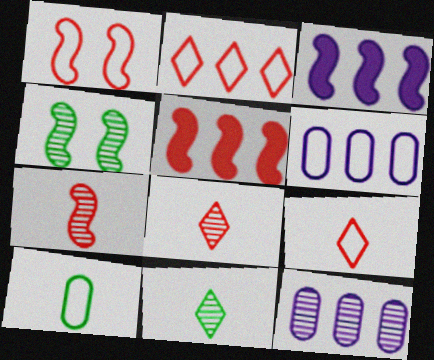[[1, 5, 7], 
[4, 8, 12]]